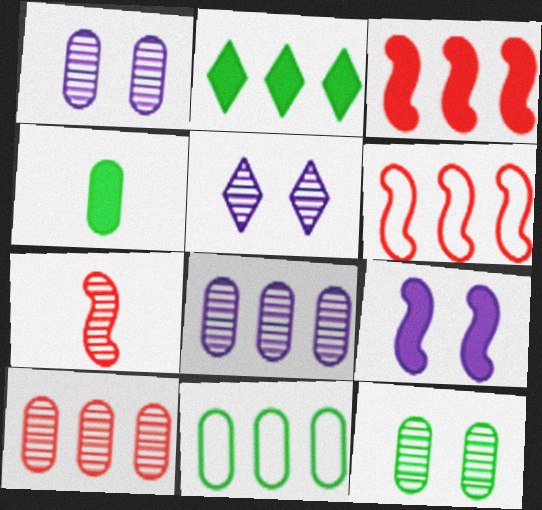[[2, 6, 8], 
[4, 5, 6], 
[4, 11, 12]]